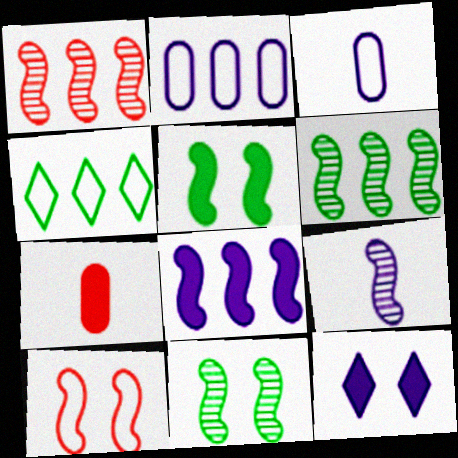[[1, 9, 11], 
[2, 9, 12], 
[3, 4, 10]]